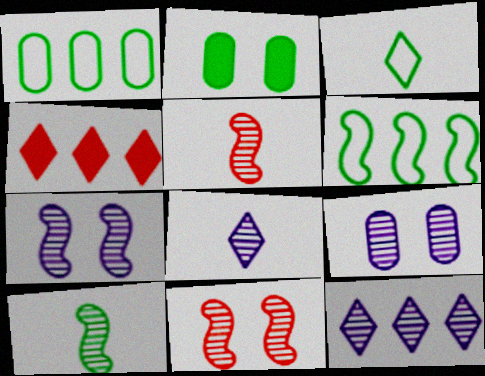[]